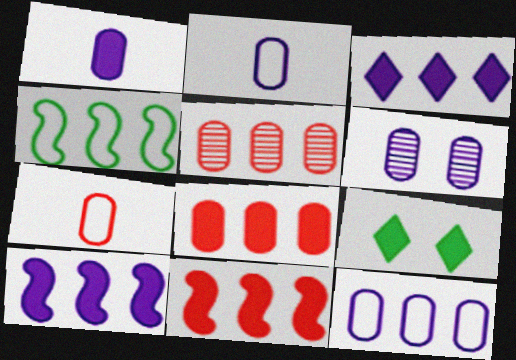[[1, 6, 12], 
[1, 9, 11], 
[3, 4, 5]]